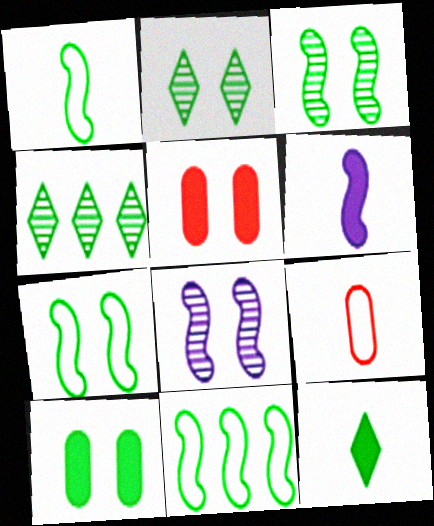[[1, 4, 10], 
[1, 7, 11], 
[2, 7, 10]]